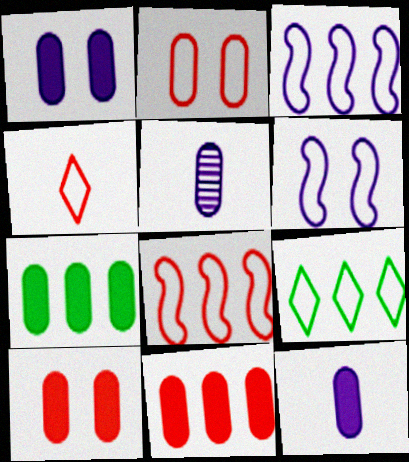[[2, 4, 8], 
[2, 5, 7], 
[7, 10, 12]]